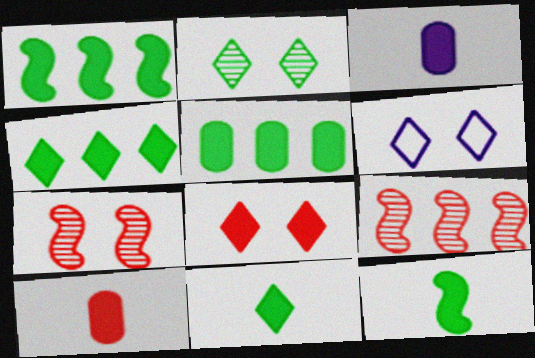[[1, 3, 8], 
[1, 4, 5], 
[2, 6, 8]]